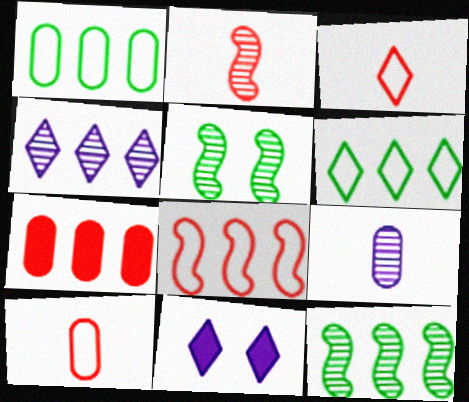[[1, 2, 11], 
[10, 11, 12]]